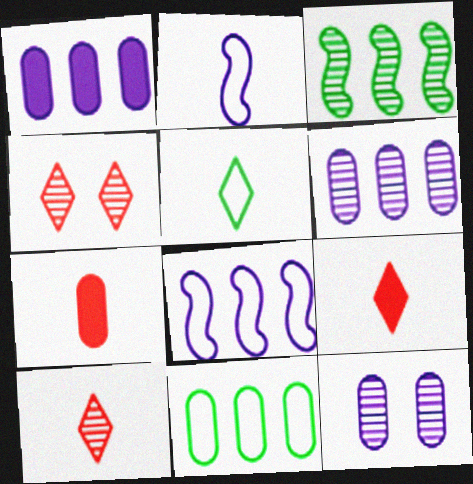[[3, 10, 12], 
[7, 11, 12]]